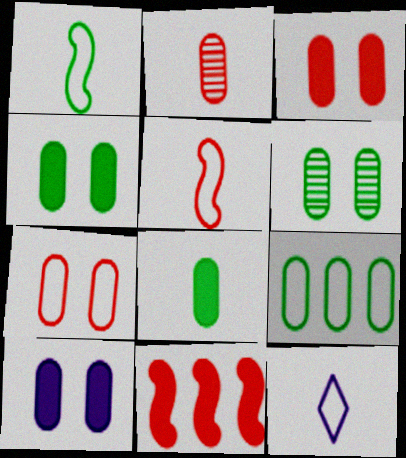[[2, 9, 10], 
[3, 4, 10], 
[6, 7, 10], 
[6, 8, 9], 
[6, 11, 12]]